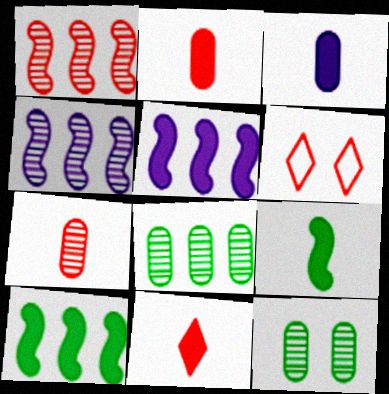[[1, 2, 6], 
[3, 9, 11]]